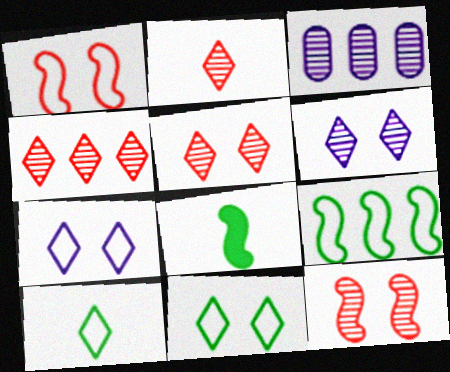[[2, 4, 5]]